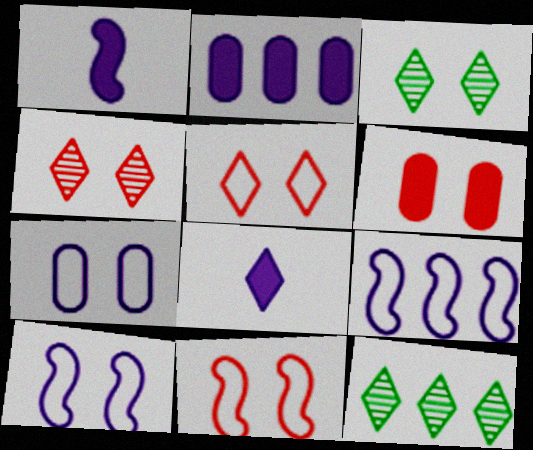[[3, 6, 10], 
[4, 6, 11], 
[5, 8, 12]]